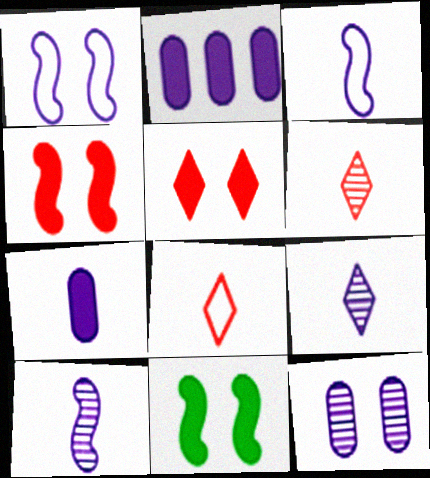[[1, 2, 9], 
[3, 7, 9]]